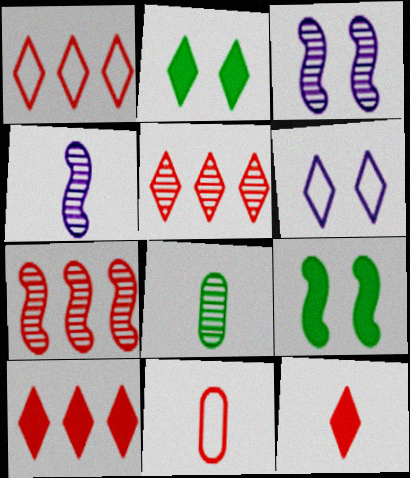[[1, 5, 10], 
[3, 5, 8]]